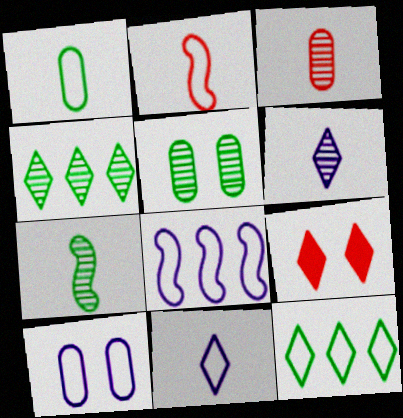[[1, 2, 11], 
[2, 10, 12], 
[3, 6, 7], 
[4, 5, 7], 
[4, 9, 11], 
[6, 9, 12], 
[8, 10, 11]]